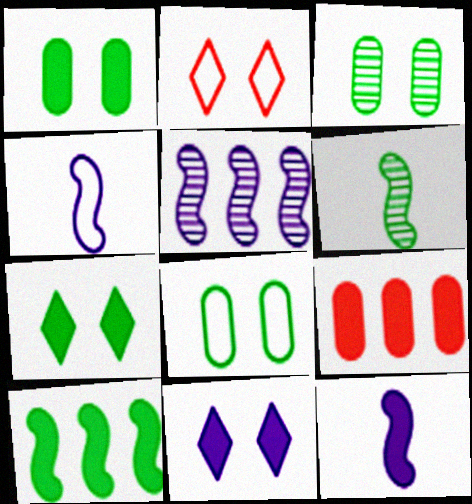[[1, 3, 8], 
[7, 9, 12]]